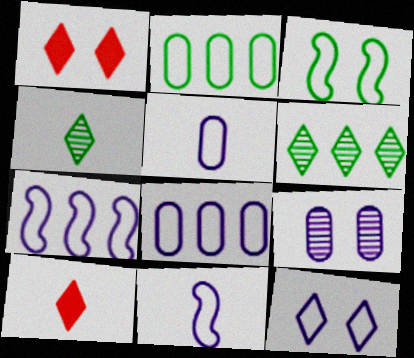[[1, 3, 9], 
[5, 7, 12], 
[6, 10, 12], 
[8, 11, 12]]